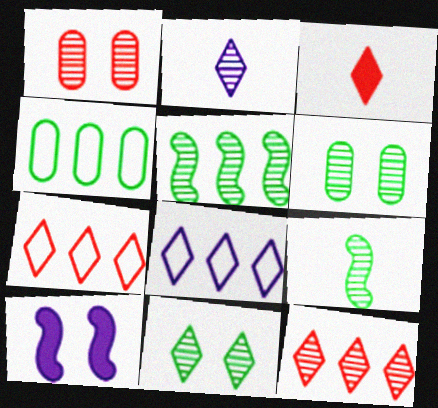[[1, 2, 5], 
[2, 11, 12], 
[3, 8, 11]]